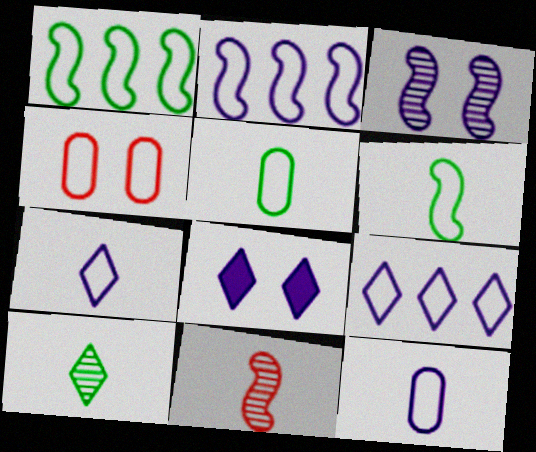[[1, 4, 7], 
[4, 6, 9]]